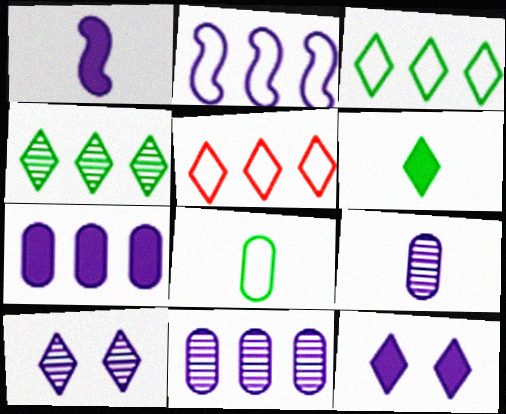[[1, 7, 12], 
[2, 9, 12], 
[5, 6, 10]]